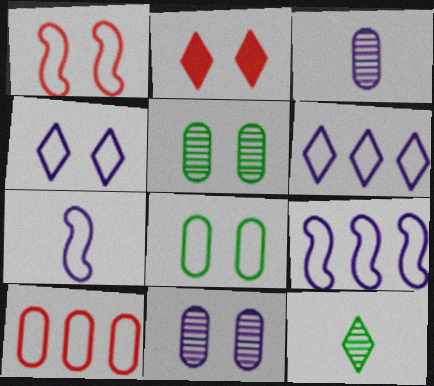[[1, 4, 8], 
[2, 6, 12]]